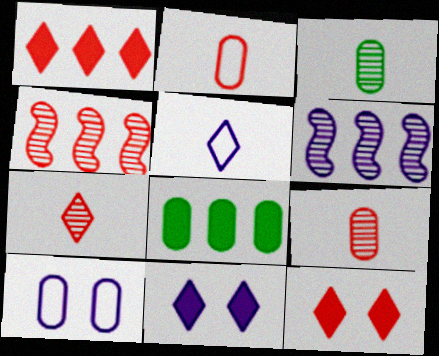[[2, 4, 12], 
[8, 9, 10]]